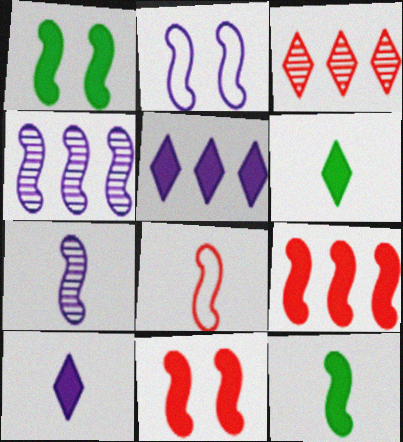[[1, 4, 8], 
[7, 8, 12]]